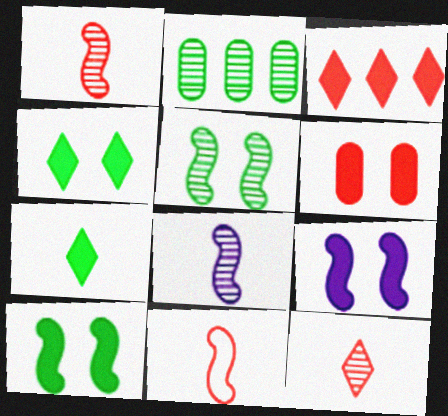[[4, 6, 9]]